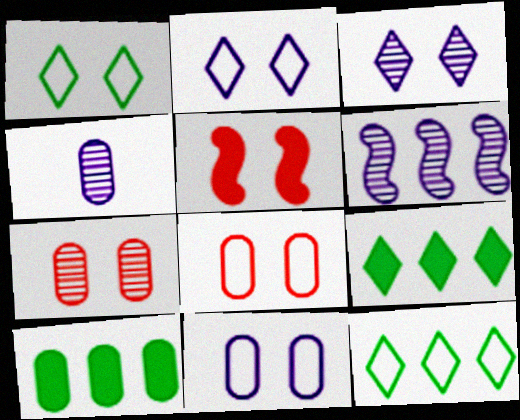[[3, 4, 6], 
[4, 5, 12], 
[4, 8, 10]]